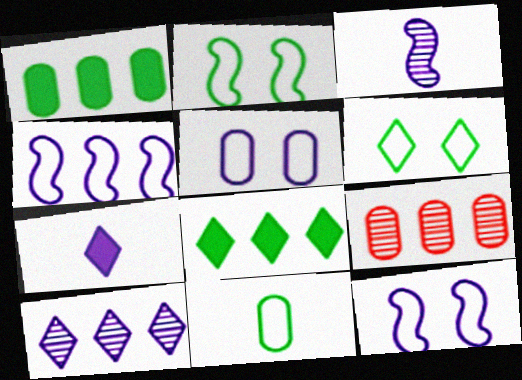[[2, 7, 9], 
[4, 8, 9]]